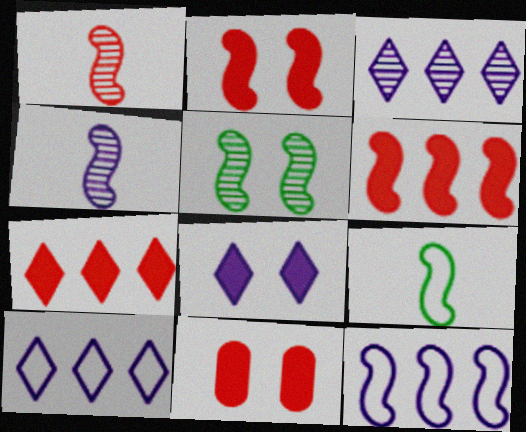[[3, 9, 11]]